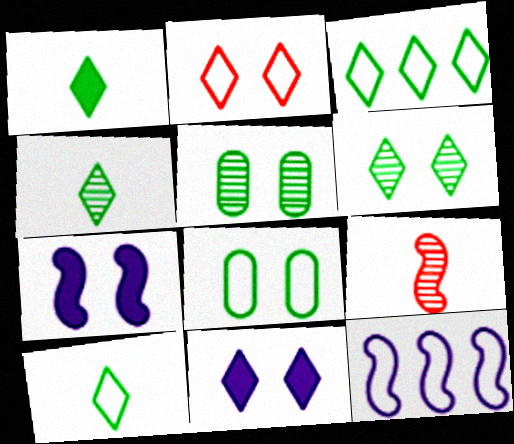[[1, 3, 6], 
[1, 4, 10], 
[2, 5, 7], 
[2, 6, 11]]